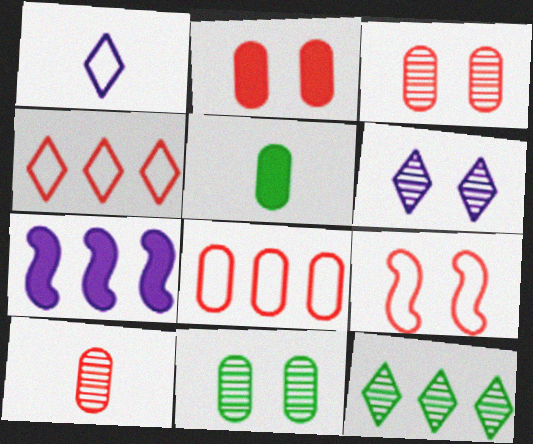[[2, 8, 10], 
[7, 8, 12]]